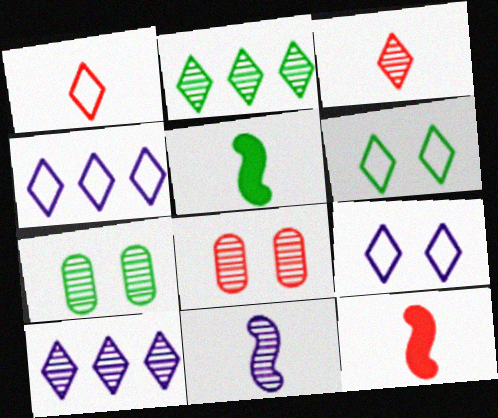[[1, 4, 6], 
[2, 8, 11], 
[4, 5, 8], 
[4, 7, 12]]